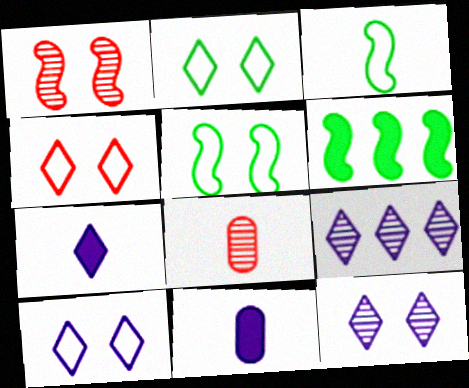[[2, 4, 10], 
[3, 7, 8], 
[6, 8, 10], 
[7, 9, 10]]